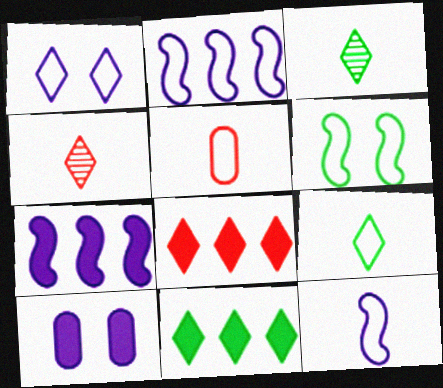[[1, 3, 8], 
[1, 4, 11], 
[5, 9, 12]]